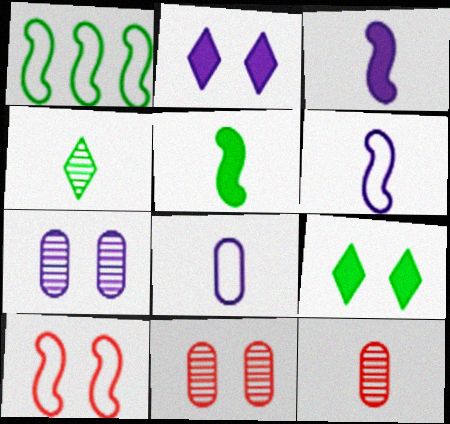[[1, 2, 12], 
[1, 6, 10], 
[7, 9, 10]]